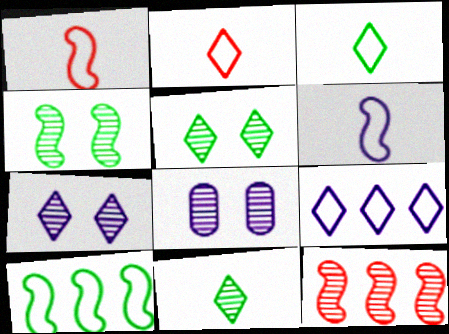[[8, 11, 12]]